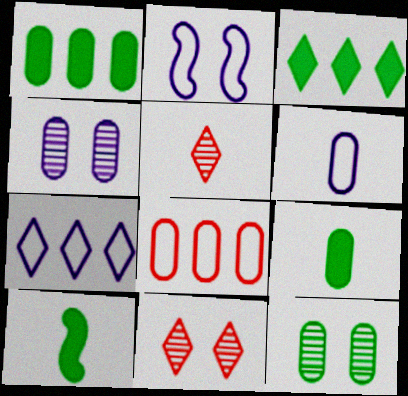[[1, 2, 5], 
[2, 6, 7], 
[4, 8, 9], 
[5, 6, 10]]